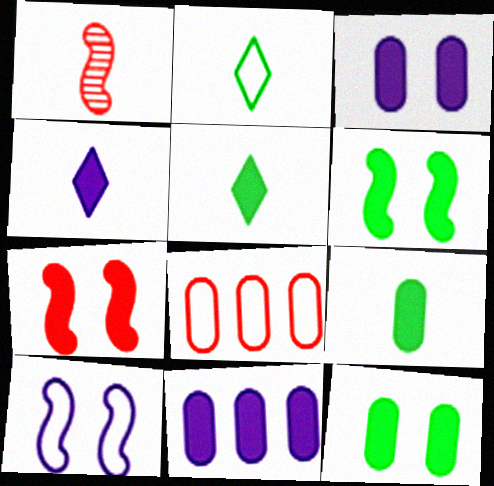[[2, 8, 10], 
[5, 7, 11]]